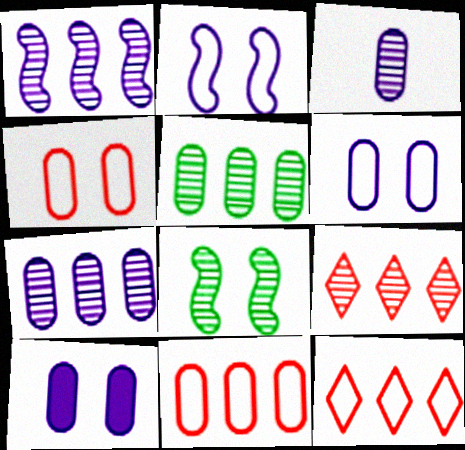[[1, 5, 9], 
[3, 8, 9]]